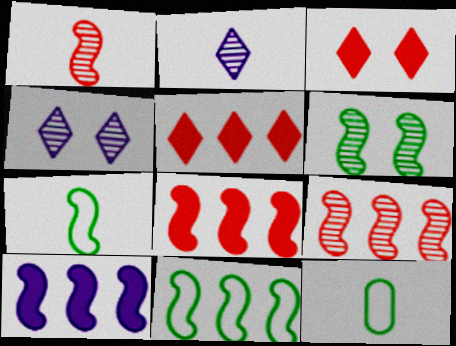[[4, 8, 12], 
[9, 10, 11]]